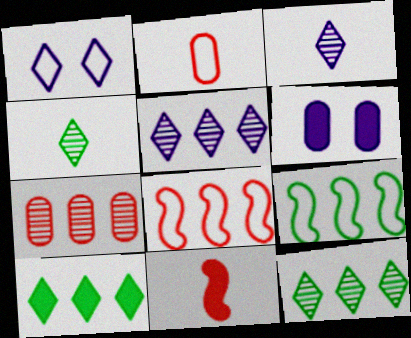[[1, 2, 9], 
[4, 6, 8], 
[6, 10, 11]]